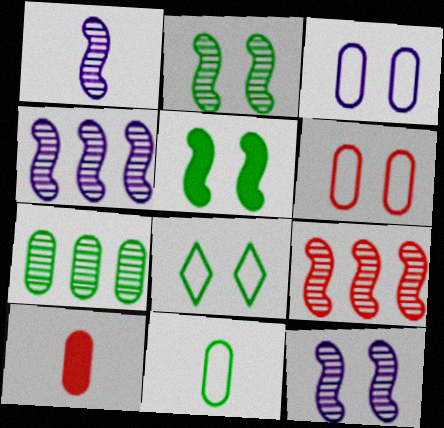[[1, 2, 9], 
[1, 4, 12], 
[3, 7, 10], 
[4, 8, 10]]